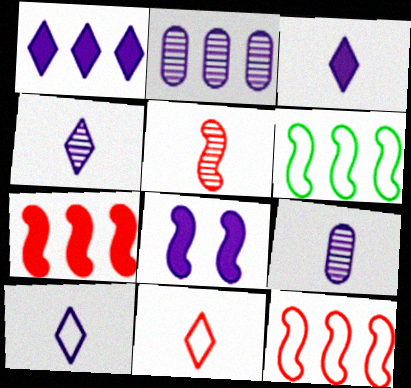[[2, 8, 10], 
[3, 4, 10], 
[5, 6, 8]]